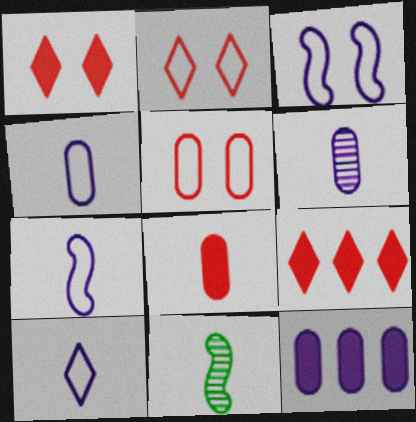[[2, 11, 12], 
[4, 7, 10], 
[8, 10, 11]]